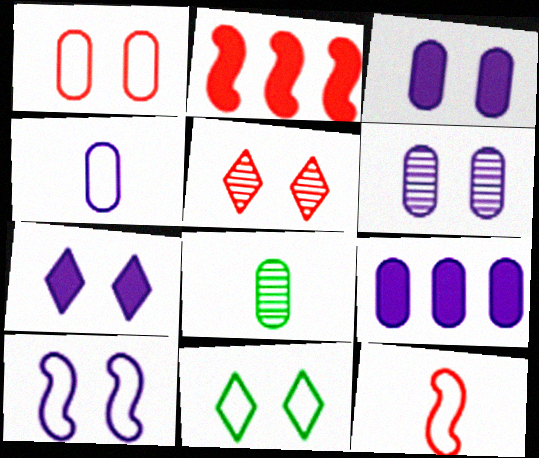[[1, 8, 9], 
[1, 10, 11], 
[4, 6, 9], 
[5, 7, 11], 
[6, 7, 10]]